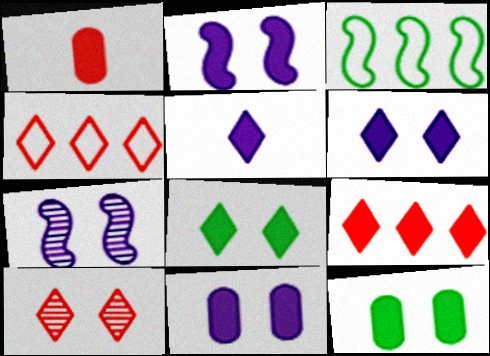[[2, 6, 11], 
[5, 8, 9]]